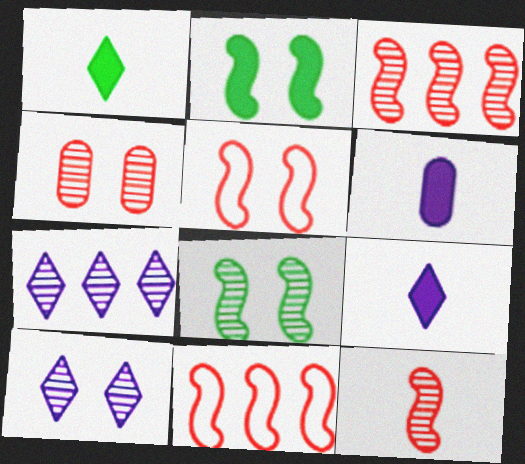[[4, 8, 10]]